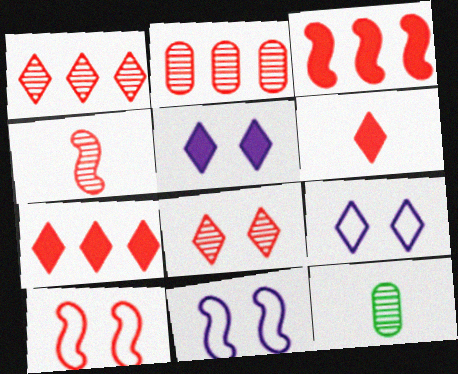[[2, 4, 8], 
[2, 6, 10], 
[3, 4, 10], 
[3, 9, 12], 
[7, 11, 12]]